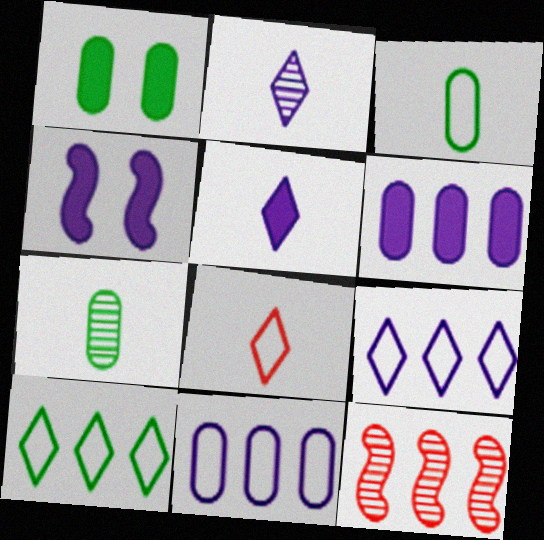[[2, 4, 11], 
[4, 5, 6], 
[6, 10, 12]]